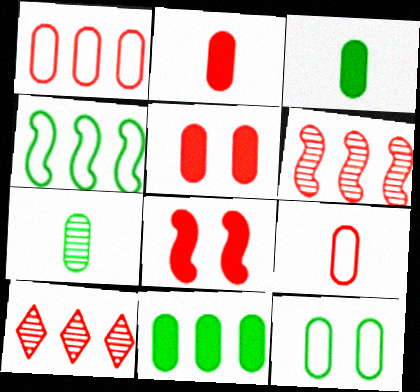[[7, 11, 12], 
[8, 9, 10]]